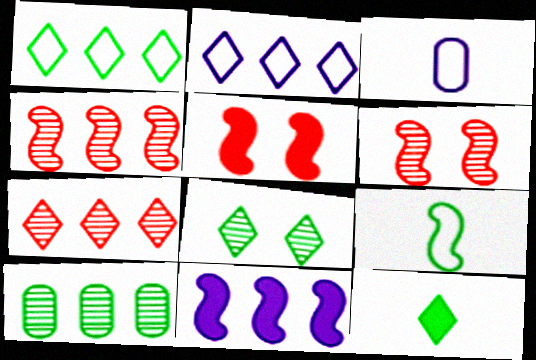[[1, 8, 12], 
[6, 9, 11]]